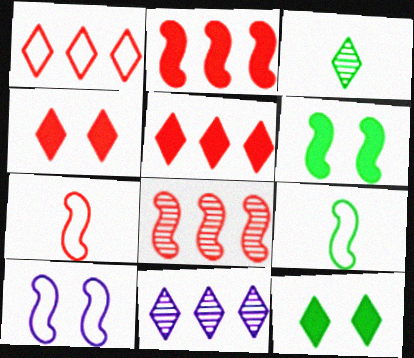[]